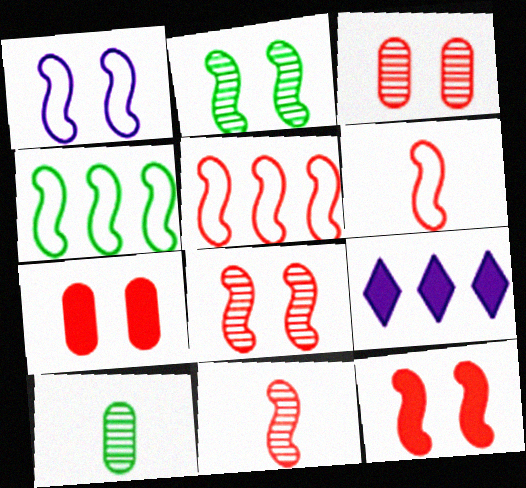[[1, 2, 12], 
[1, 4, 6], 
[5, 11, 12]]